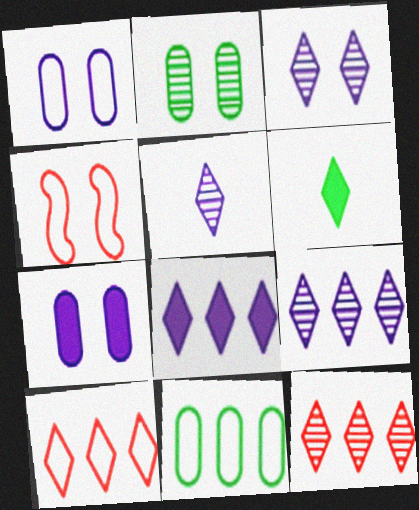[[3, 5, 9], 
[3, 6, 10]]